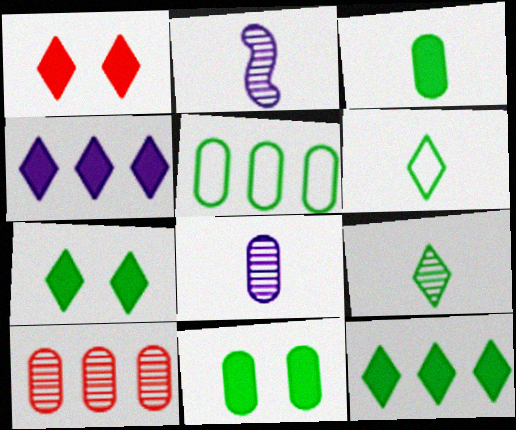[[1, 2, 5]]